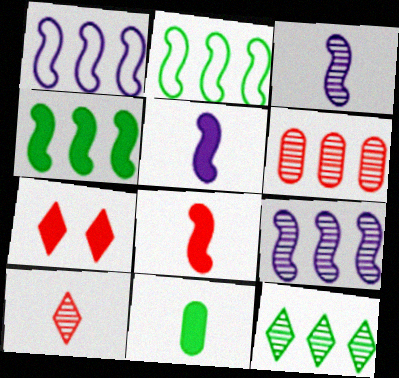[[6, 9, 12]]